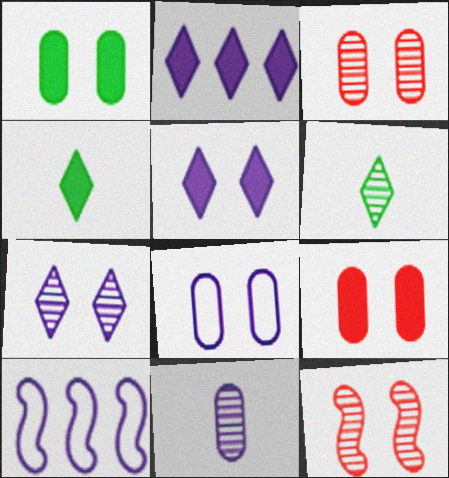[[1, 3, 8], 
[3, 4, 10], 
[5, 10, 11], 
[6, 9, 10]]